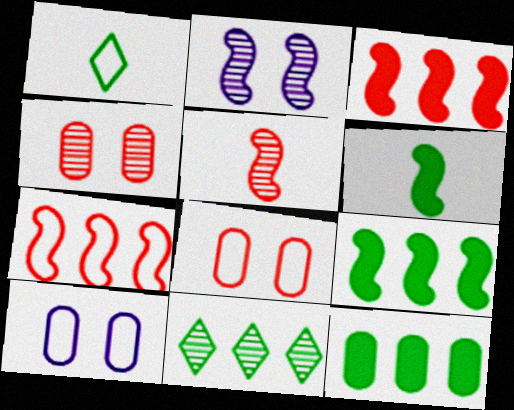[[1, 7, 10], 
[2, 6, 7]]